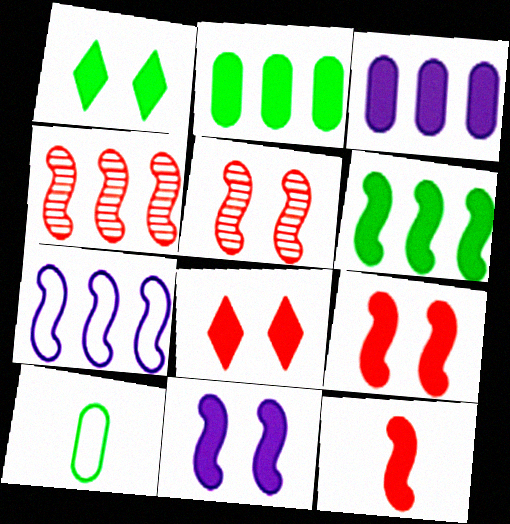[[1, 3, 12], 
[4, 6, 7], 
[6, 11, 12]]